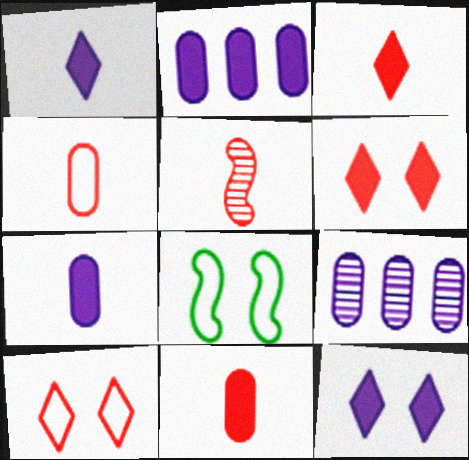[[3, 4, 5], 
[3, 8, 9]]